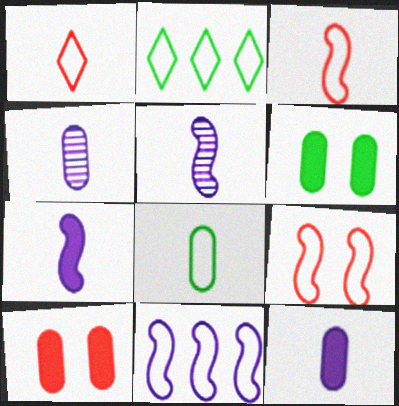[[2, 5, 10]]